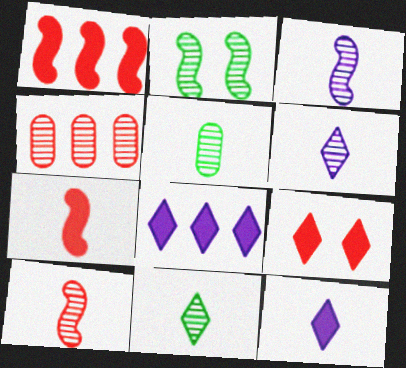[[2, 4, 6], 
[5, 6, 10]]